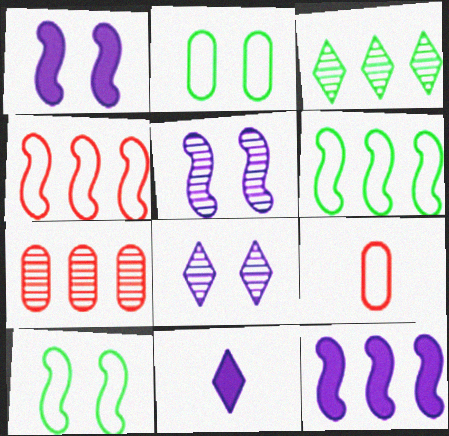[[1, 3, 9], 
[7, 10, 11]]